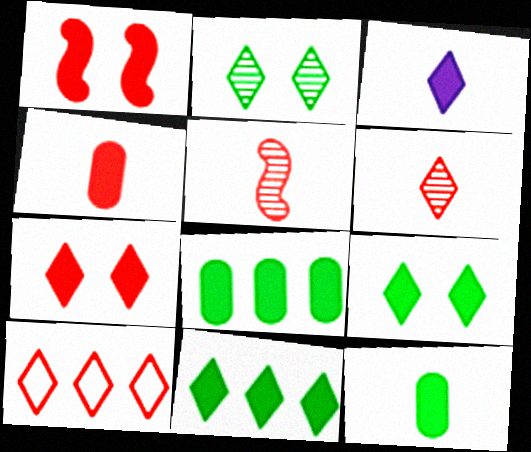[[1, 3, 8], 
[2, 3, 10], 
[3, 7, 11], 
[6, 7, 10]]